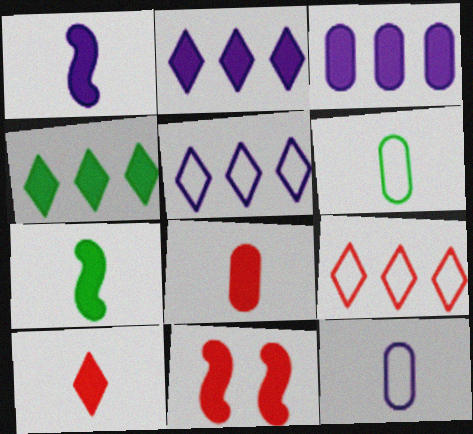[]